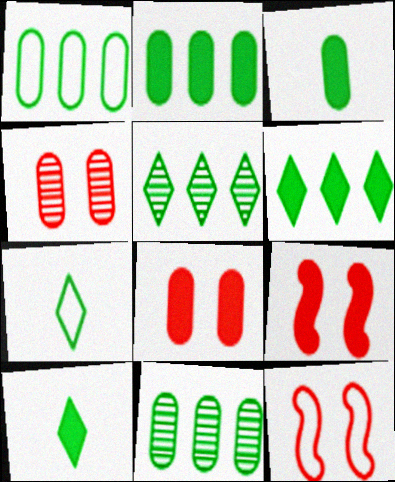[[1, 2, 11]]